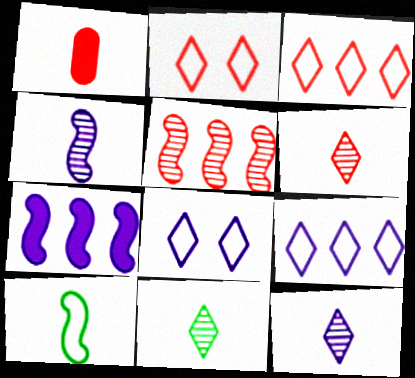[[1, 2, 5], 
[1, 10, 12], 
[6, 11, 12]]